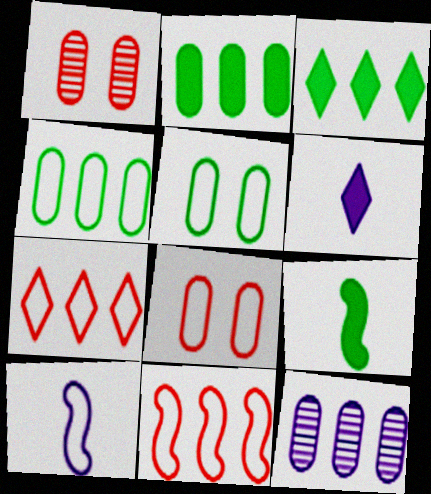[[1, 3, 10], 
[3, 11, 12], 
[5, 7, 10]]